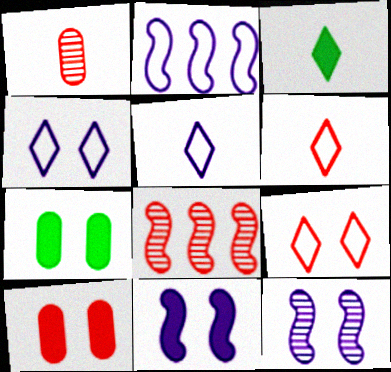[[5, 7, 8], 
[6, 8, 10], 
[7, 9, 12]]